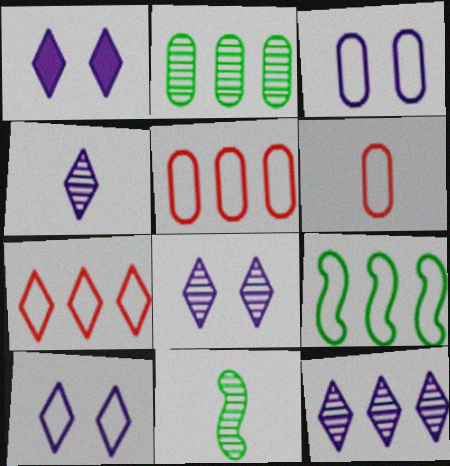[[1, 5, 11], 
[1, 8, 10], 
[4, 8, 12], 
[6, 9, 10]]